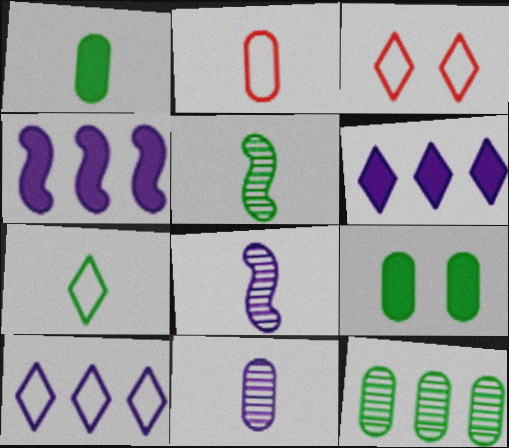[[1, 2, 11], 
[1, 5, 7], 
[3, 7, 10]]